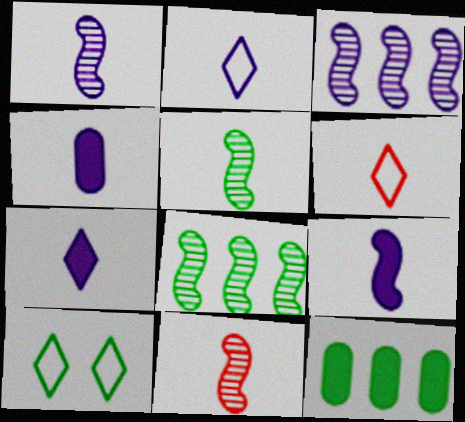[[1, 2, 4], 
[1, 5, 11], 
[4, 5, 6], 
[4, 7, 9], 
[5, 10, 12]]